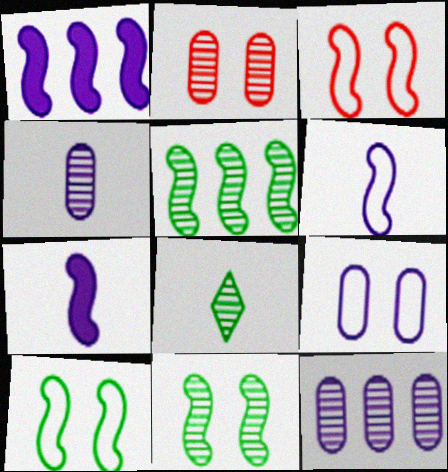[[3, 5, 7]]